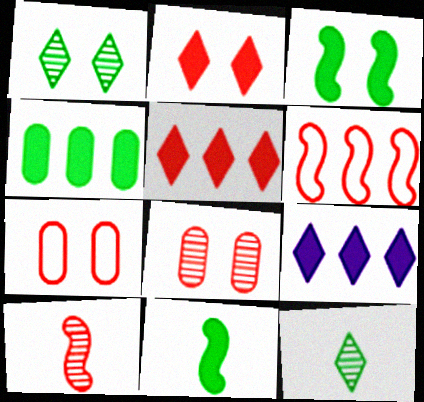[[5, 7, 10]]